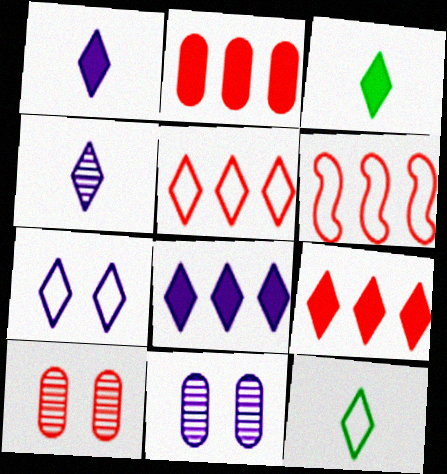[[3, 6, 11], 
[4, 7, 8], 
[5, 7, 12]]